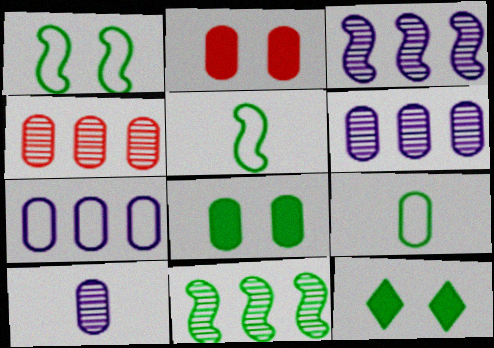[[2, 6, 9], 
[9, 11, 12]]